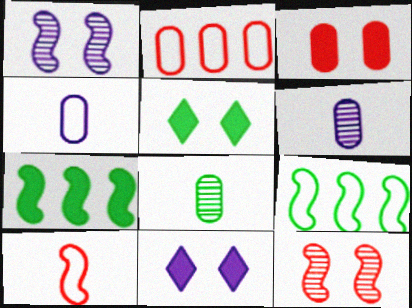[[1, 7, 10], 
[5, 8, 9]]